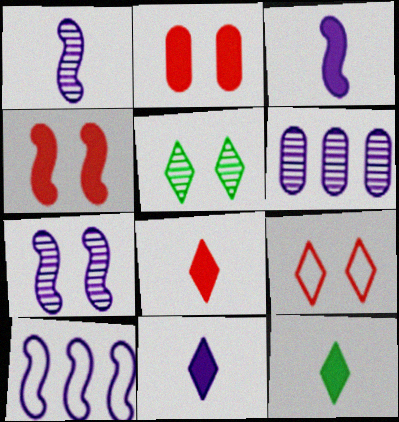[[3, 7, 10], 
[8, 11, 12]]